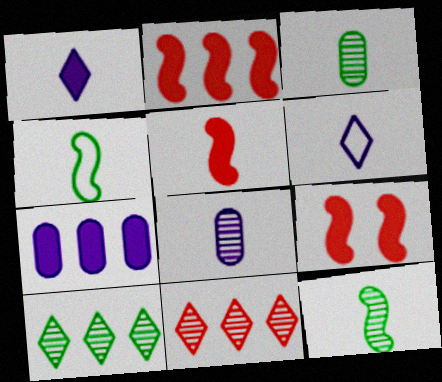[[2, 5, 9], 
[3, 5, 6]]